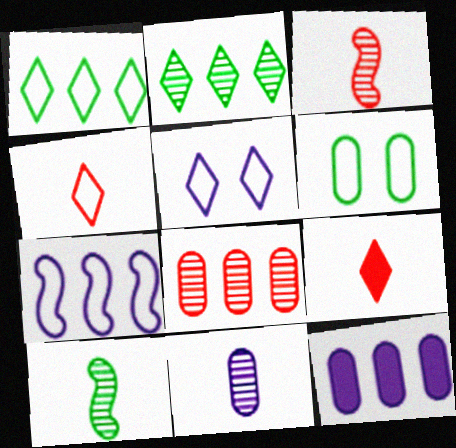[[1, 4, 5], 
[2, 5, 9], 
[4, 6, 7]]